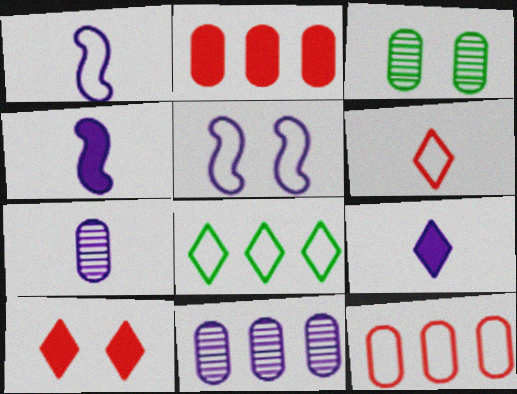[[1, 7, 9], 
[3, 5, 10], 
[5, 9, 11]]